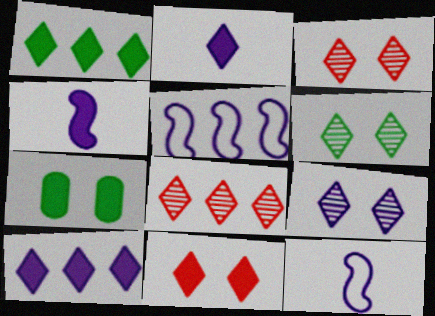[[1, 2, 11], 
[3, 6, 9], 
[7, 8, 12]]